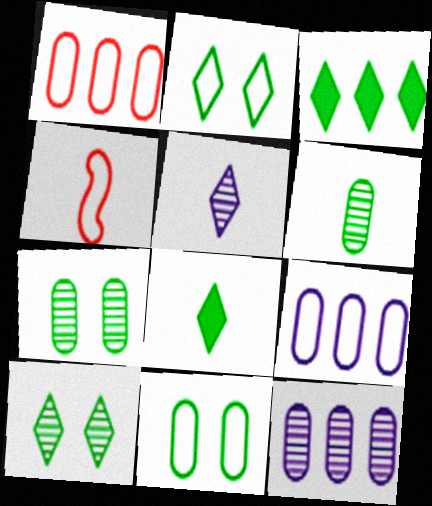[[2, 4, 9]]